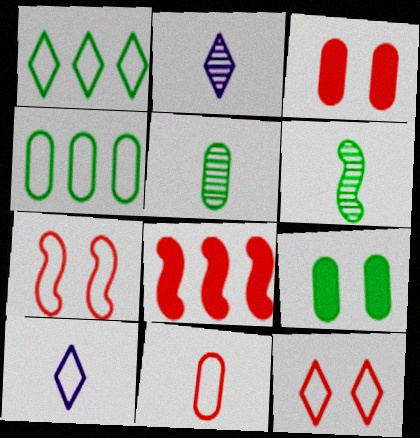[[1, 6, 9], 
[1, 10, 12], 
[4, 5, 9], 
[4, 7, 10]]